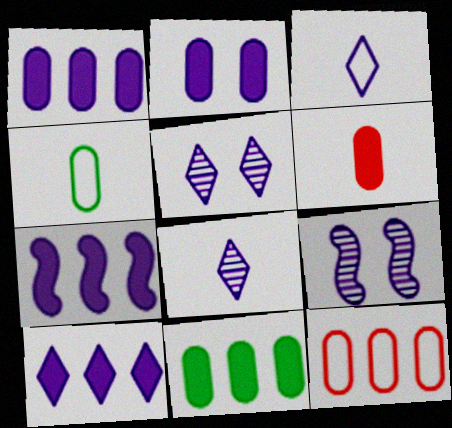[[1, 3, 9], 
[1, 7, 10], 
[2, 6, 11], 
[3, 5, 10]]